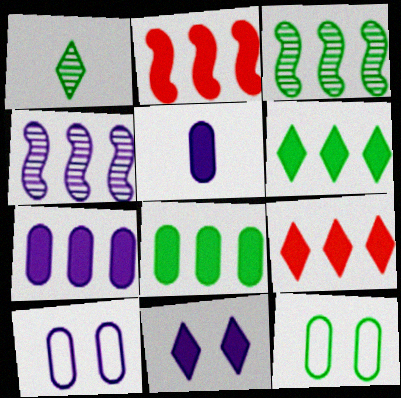[[1, 2, 10], 
[2, 6, 7]]